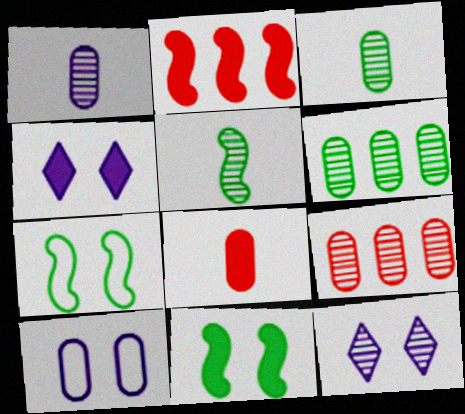[[5, 9, 12], 
[6, 8, 10]]